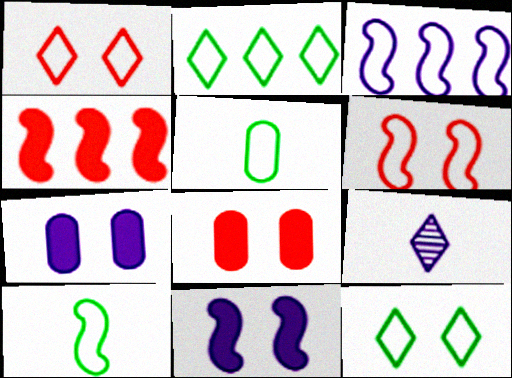[[1, 3, 5], 
[3, 6, 10], 
[3, 7, 9]]